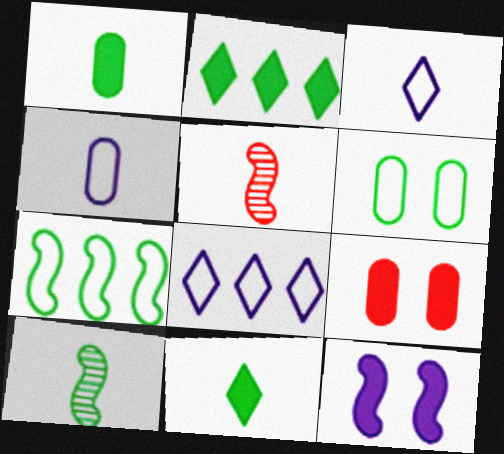[[1, 3, 5], 
[2, 6, 10], 
[4, 5, 11], 
[5, 7, 12], 
[8, 9, 10]]